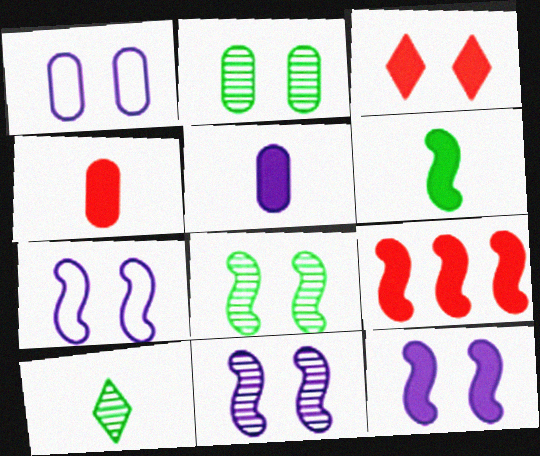[[1, 3, 8], 
[1, 9, 10], 
[2, 3, 7], 
[3, 4, 9], 
[6, 9, 12], 
[7, 11, 12]]